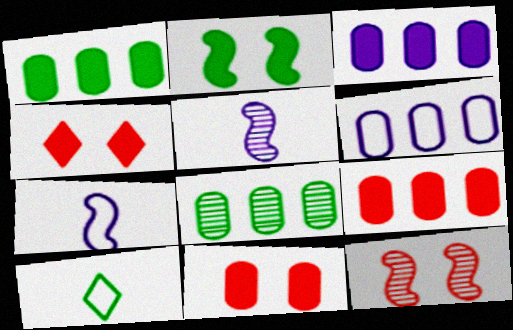[[1, 3, 9], 
[2, 8, 10], 
[3, 10, 12], 
[4, 7, 8], 
[6, 8, 9]]